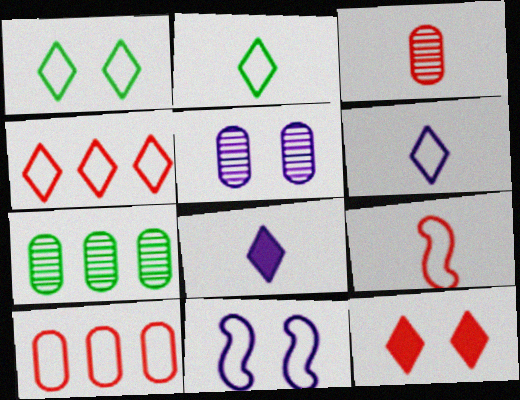[[1, 4, 6], 
[2, 10, 11], 
[3, 5, 7]]